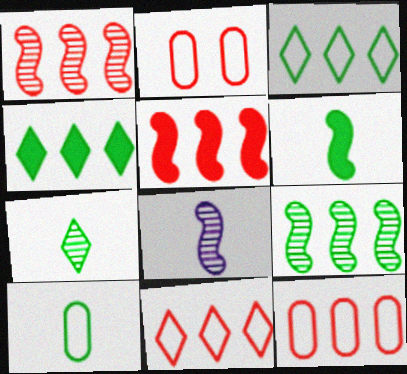[[2, 4, 8], 
[6, 7, 10]]